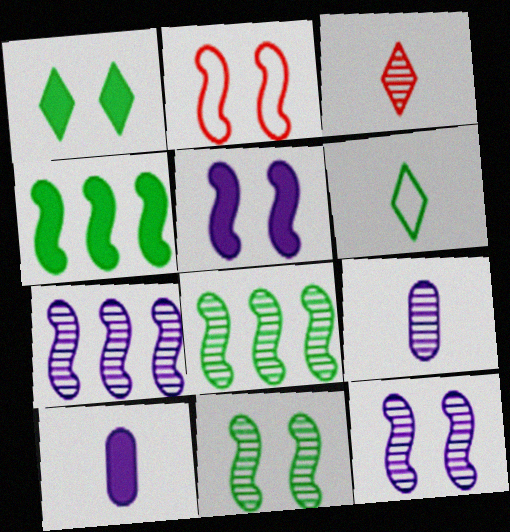[[2, 5, 11]]